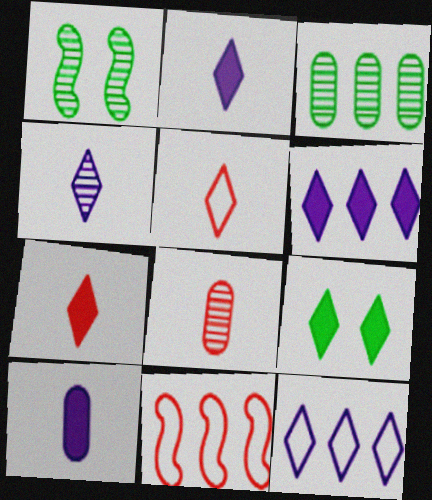[[3, 6, 11], 
[6, 7, 9]]